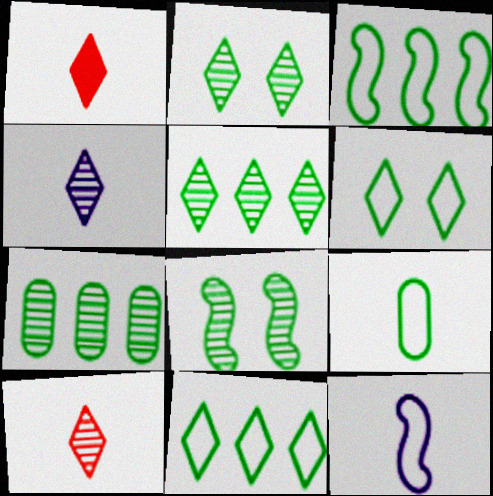[[3, 6, 9]]